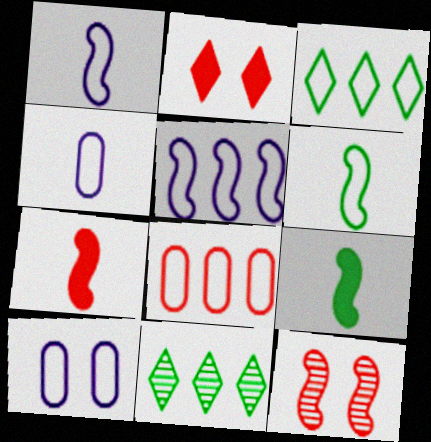[[3, 5, 8], 
[5, 9, 12], 
[7, 10, 11]]